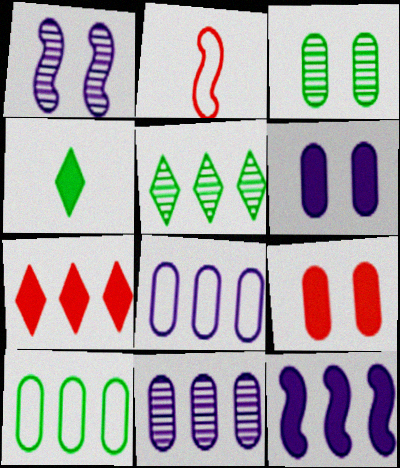[[2, 5, 6], 
[4, 9, 12]]